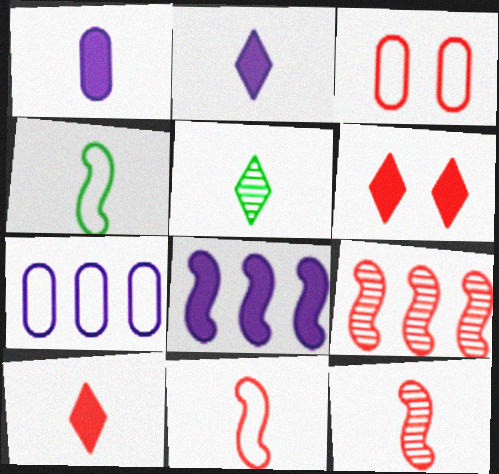[[1, 5, 11], 
[3, 5, 8], 
[3, 9, 10]]